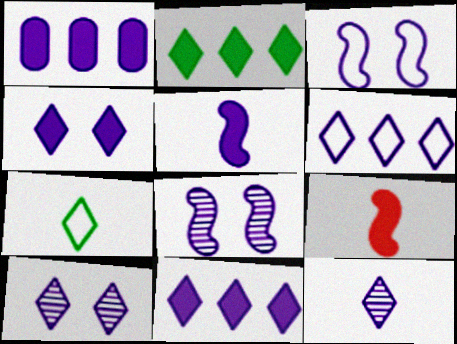[[1, 3, 12], 
[1, 4, 5], 
[4, 6, 12]]